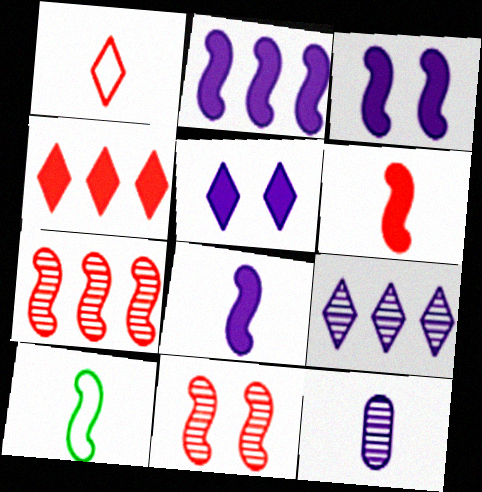[[2, 3, 8], 
[2, 10, 11], 
[3, 7, 10]]